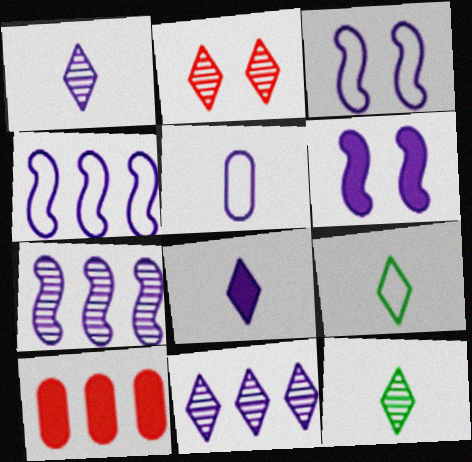[[2, 11, 12], 
[3, 10, 12], 
[5, 6, 11]]